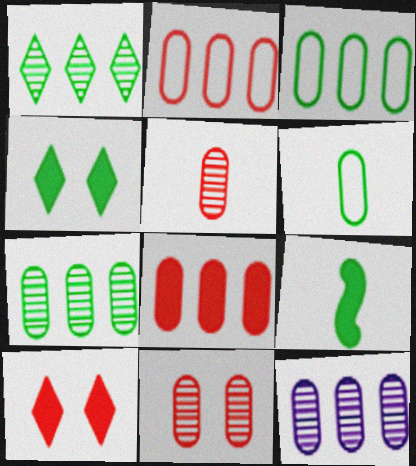[[3, 8, 12]]